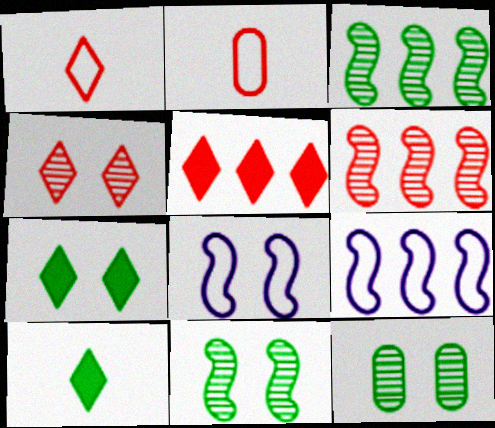[[1, 4, 5]]